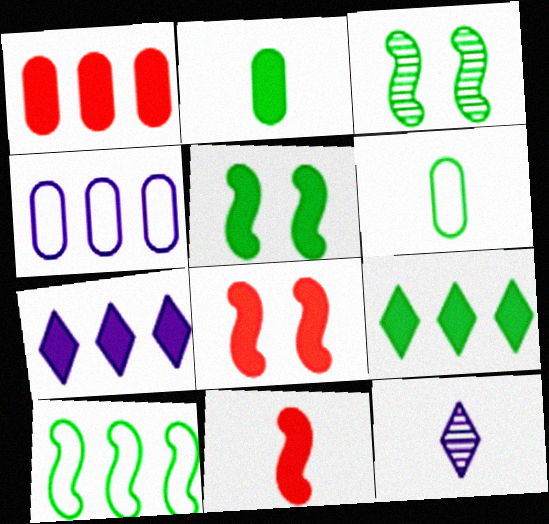[[2, 5, 9], 
[2, 7, 8], 
[3, 6, 9], 
[6, 11, 12]]